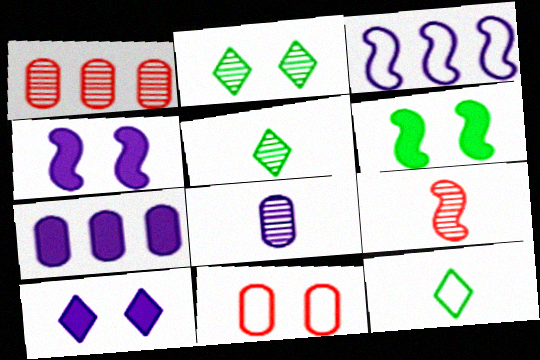[[1, 4, 12], 
[2, 4, 11], 
[3, 6, 9], 
[3, 8, 10], 
[3, 11, 12], 
[5, 8, 9]]